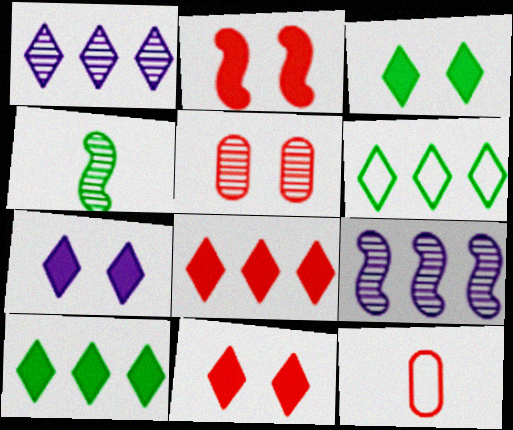[[1, 4, 5], 
[1, 6, 8], 
[3, 7, 11], 
[3, 9, 12]]